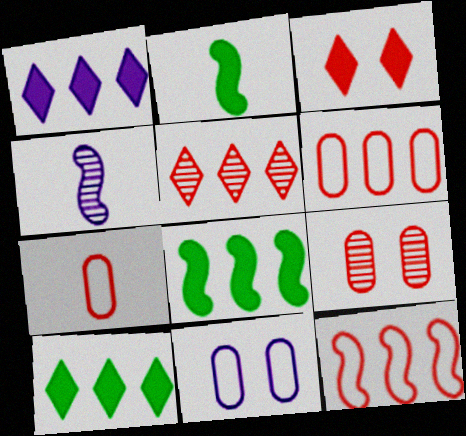[[1, 4, 11], 
[2, 5, 11]]